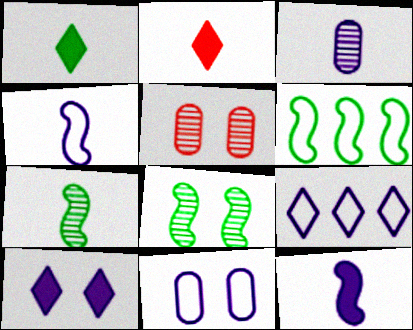[[4, 9, 11]]